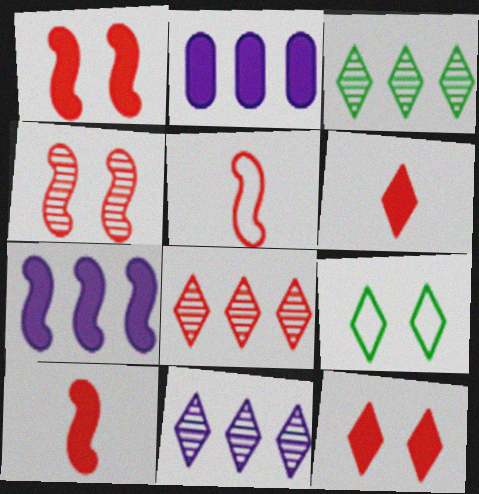[[3, 8, 11], 
[6, 9, 11]]